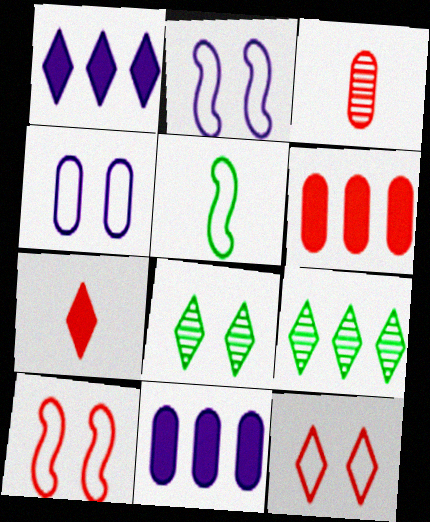[]